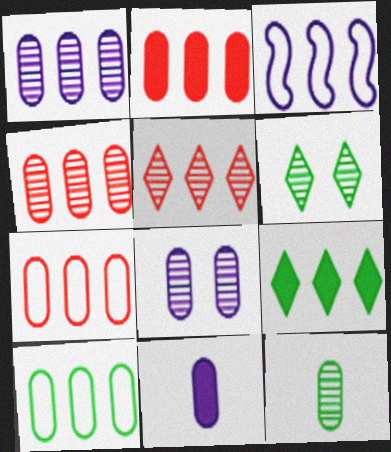[[1, 2, 10], 
[2, 4, 7], 
[3, 4, 9], 
[4, 8, 12]]